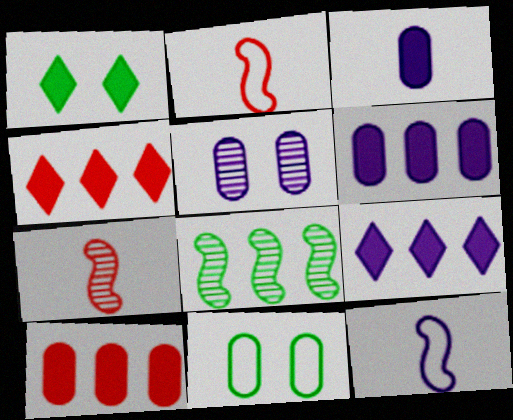[[5, 9, 12], 
[7, 9, 11]]